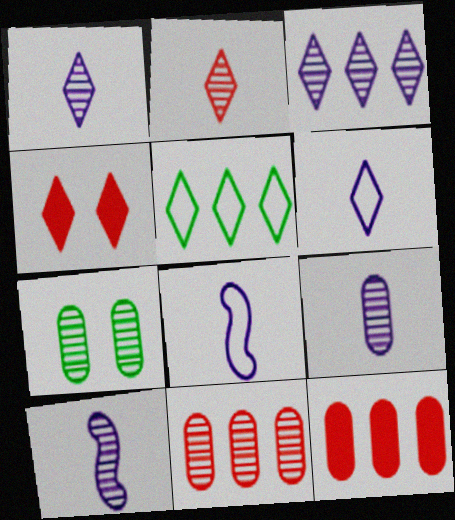[[1, 4, 5], 
[1, 9, 10], 
[7, 9, 11]]